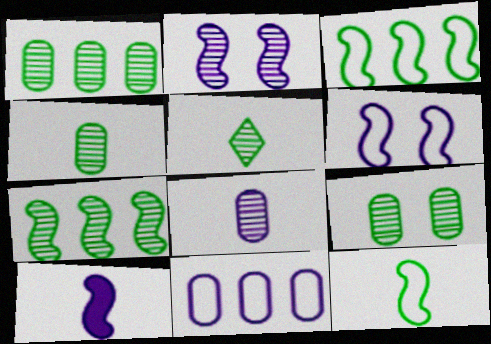[[1, 4, 9], 
[5, 7, 9]]